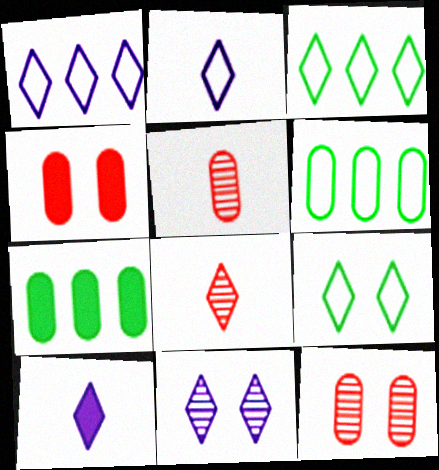[[1, 10, 11]]